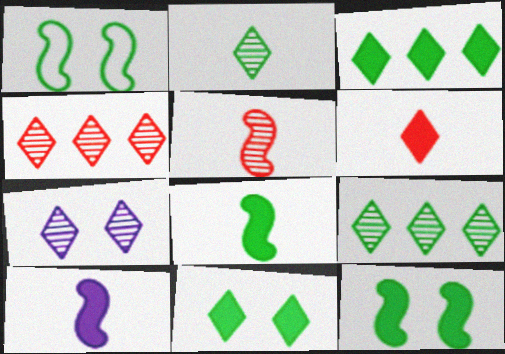[[2, 4, 7]]